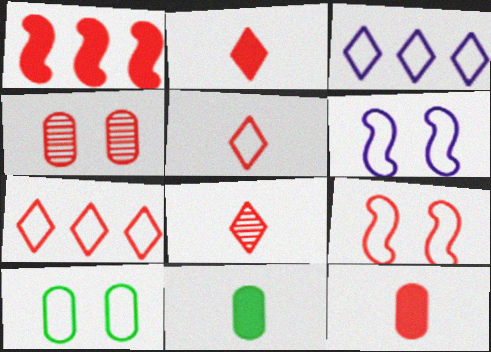[[1, 4, 5], 
[2, 5, 8]]